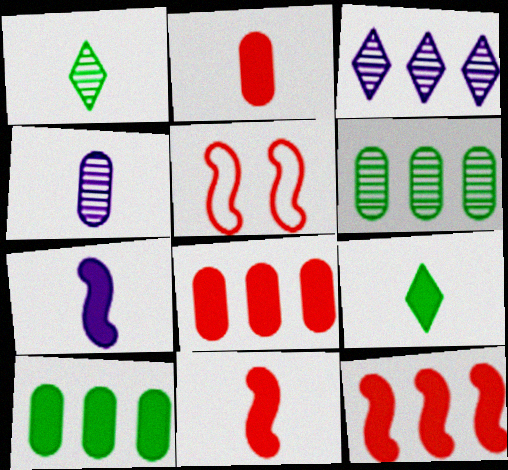[[2, 7, 9]]